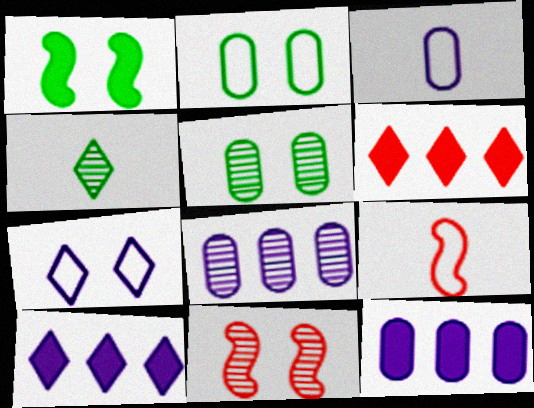[[4, 6, 7], 
[4, 8, 11], 
[5, 9, 10]]